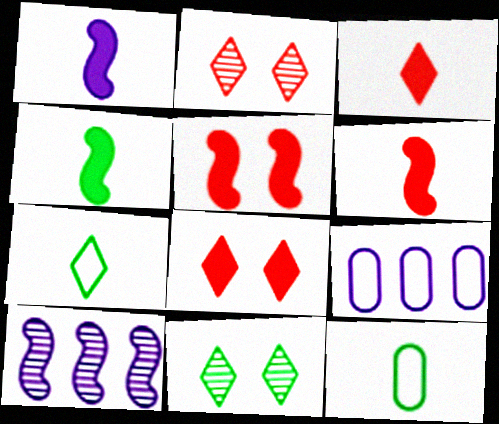[[1, 4, 6], 
[2, 4, 9], 
[6, 9, 11], 
[8, 10, 12]]